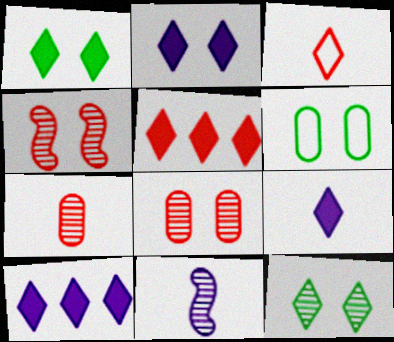[[1, 5, 9], 
[2, 4, 6], 
[2, 9, 10], 
[3, 10, 12], 
[5, 6, 11]]